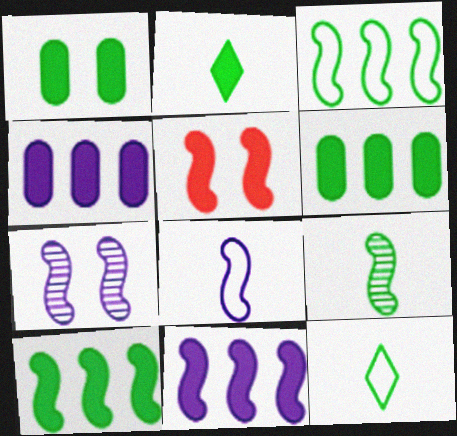[[1, 2, 10], 
[2, 4, 5], 
[7, 8, 11]]